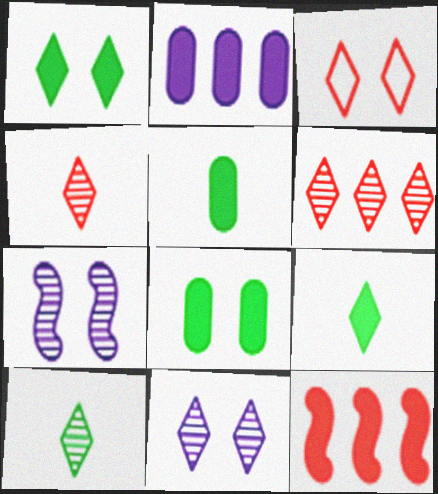[[1, 3, 11], 
[3, 7, 8], 
[6, 10, 11]]